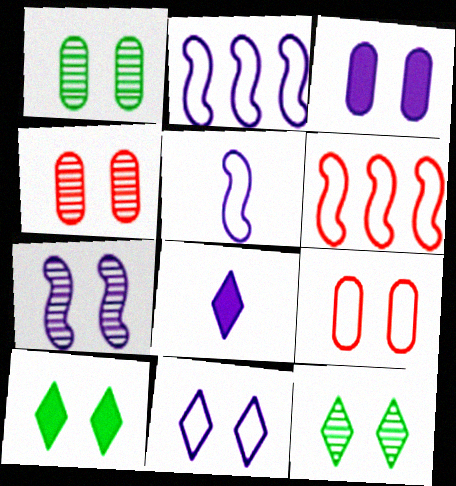[[1, 3, 9], 
[1, 6, 8], 
[3, 7, 11], 
[4, 7, 12], 
[7, 9, 10]]